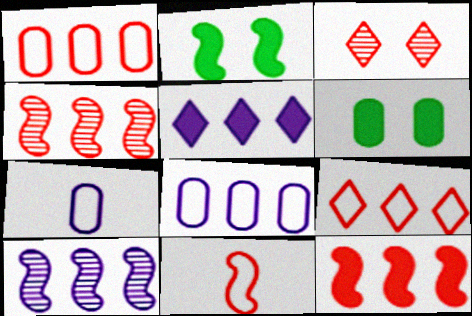[[2, 10, 11], 
[5, 8, 10]]